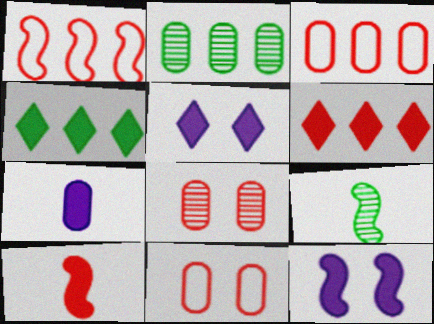[[1, 9, 12], 
[2, 7, 11], 
[3, 5, 9]]